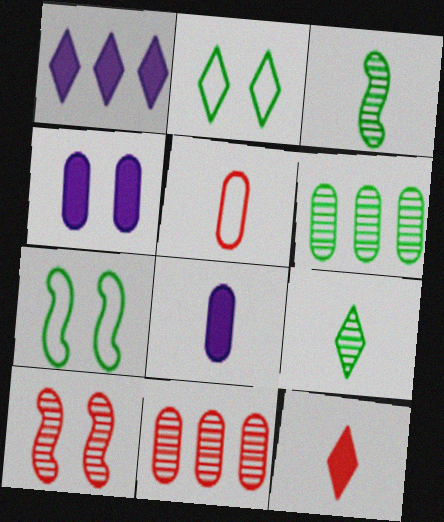[[2, 4, 10], 
[4, 5, 6]]